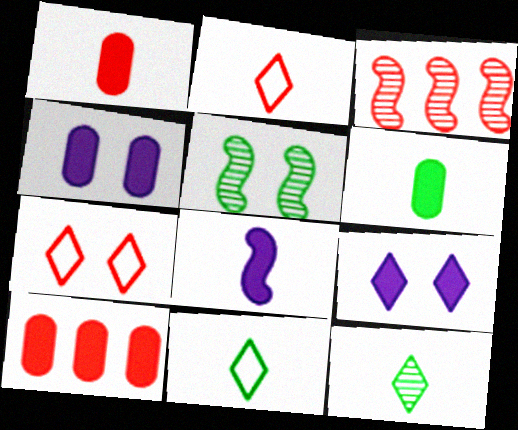[[1, 3, 7], 
[3, 4, 11], 
[4, 5, 7], 
[4, 6, 10]]